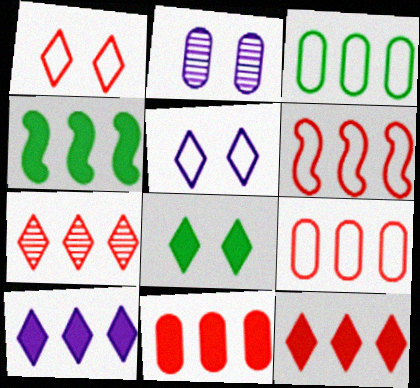[[4, 10, 11], 
[6, 7, 11]]